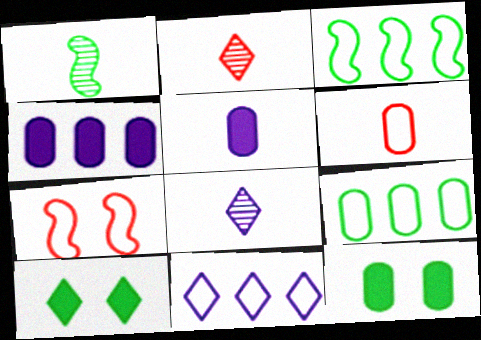[[1, 9, 10], 
[2, 10, 11]]